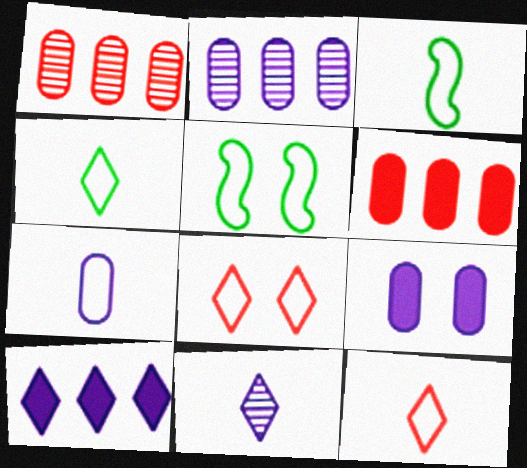[[2, 7, 9], 
[3, 7, 12], 
[5, 6, 11]]